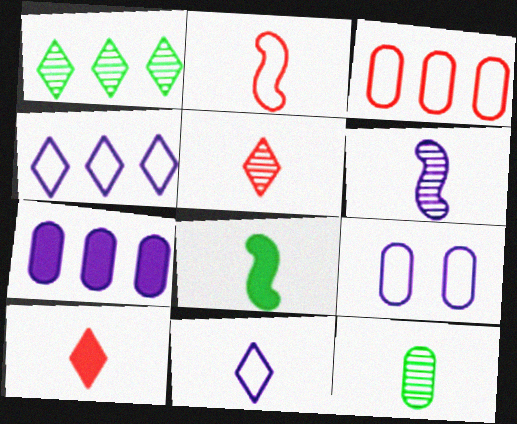[[2, 6, 8], 
[5, 6, 12]]